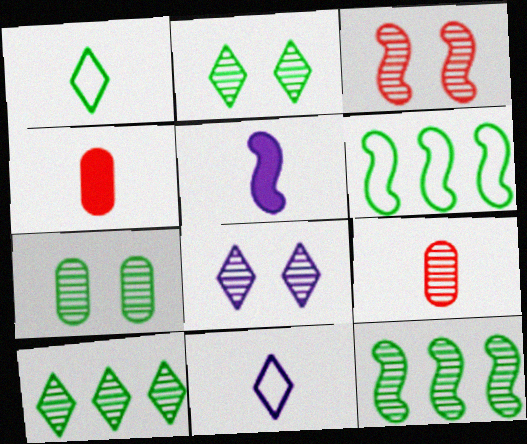[[1, 5, 9], 
[3, 5, 6], 
[3, 7, 8], 
[4, 6, 8], 
[8, 9, 12]]